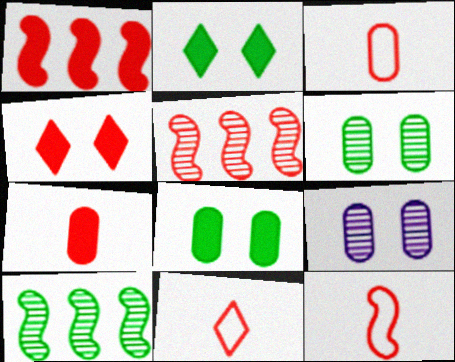[[1, 4, 7], 
[3, 4, 5], 
[3, 11, 12]]